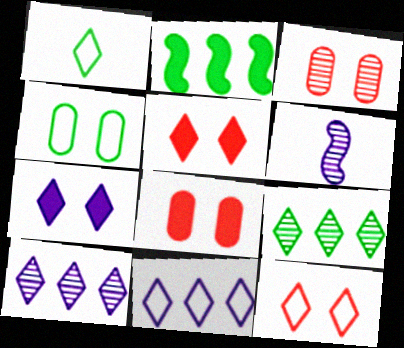[[1, 5, 10], 
[1, 11, 12], 
[3, 6, 9]]